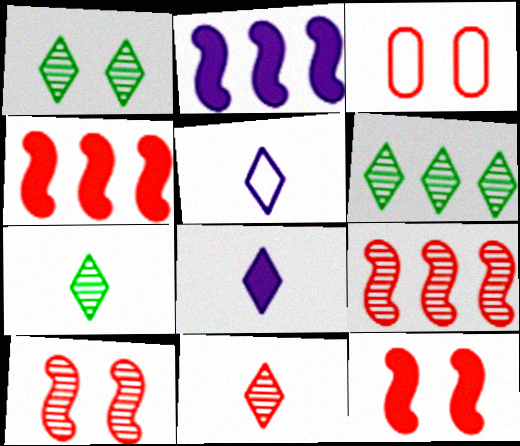[[1, 6, 7], 
[2, 3, 7], 
[3, 4, 11]]